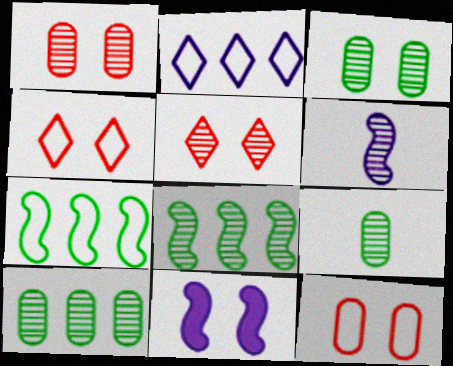[[3, 4, 11], 
[3, 9, 10], 
[5, 6, 10]]